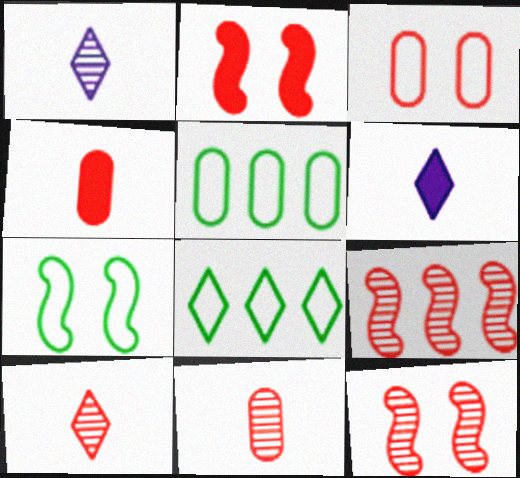[[1, 2, 5], 
[5, 6, 12]]